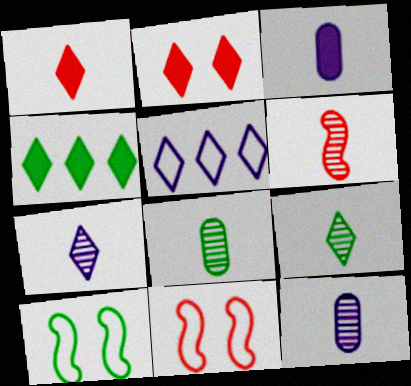[[2, 5, 9], 
[4, 8, 10], 
[4, 11, 12], 
[6, 7, 8], 
[6, 9, 12]]